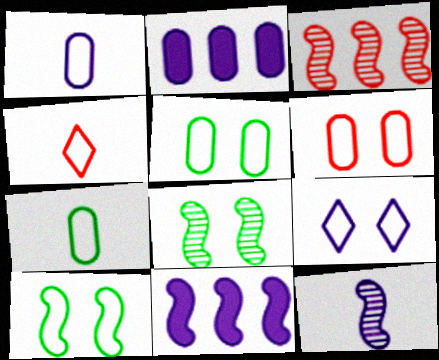[[2, 4, 8], 
[2, 9, 12], 
[3, 8, 12], 
[6, 9, 10]]